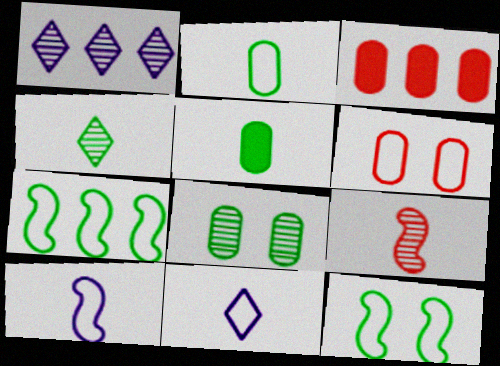[[1, 3, 7], 
[1, 8, 9], 
[5, 9, 11], 
[6, 7, 11]]